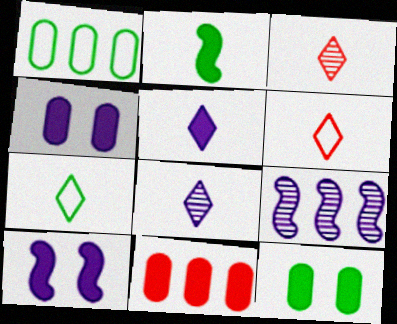[[1, 3, 10], 
[3, 5, 7], 
[6, 9, 12]]